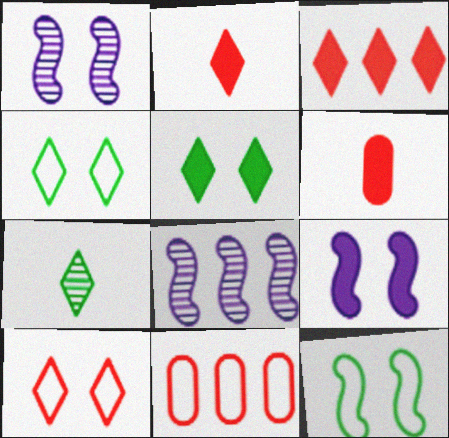[[4, 6, 8], 
[7, 9, 11]]